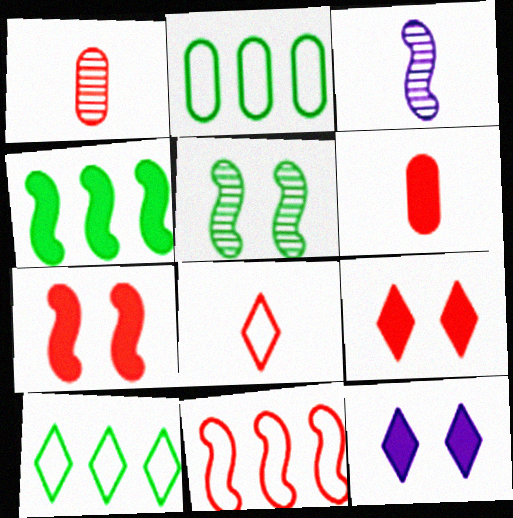[[1, 9, 11], 
[2, 3, 9], 
[4, 6, 12]]